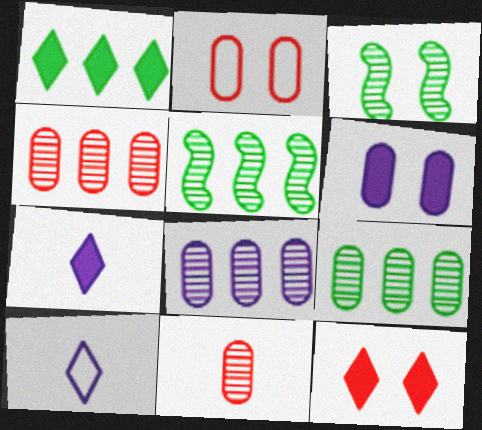[[1, 7, 12], 
[2, 5, 7], 
[4, 8, 9]]